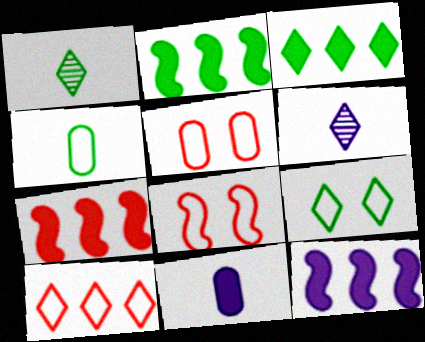[[1, 3, 9], 
[1, 5, 12], 
[2, 5, 6], 
[2, 7, 12]]